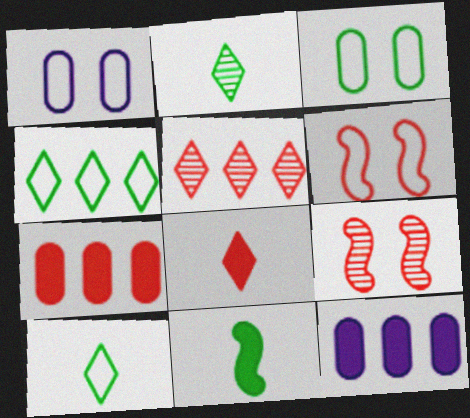[[1, 5, 11], 
[2, 6, 12], 
[9, 10, 12]]